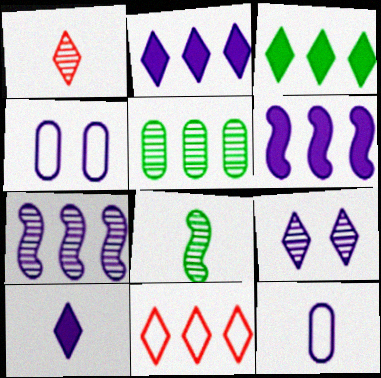[[4, 7, 10], 
[5, 6, 11], 
[6, 9, 12]]